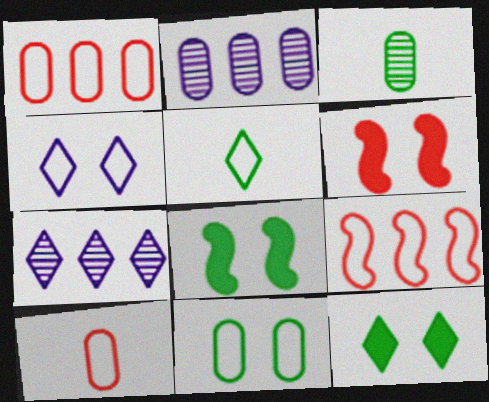[[2, 5, 6], 
[7, 8, 10]]